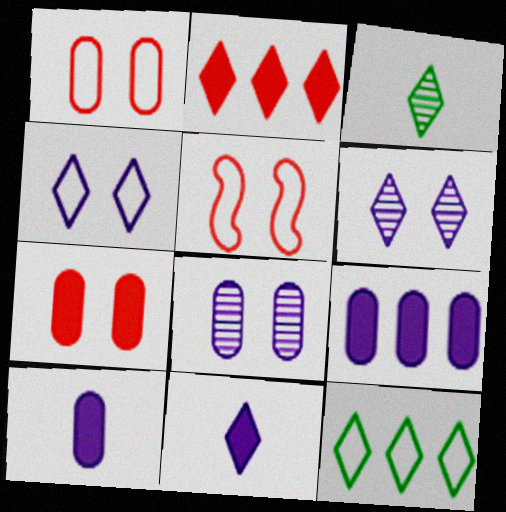[[2, 3, 4], 
[3, 5, 9]]